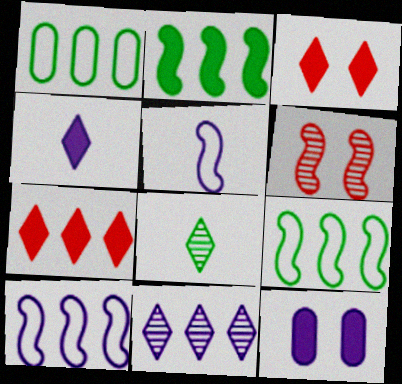[[1, 4, 6], 
[2, 5, 6], 
[5, 11, 12]]